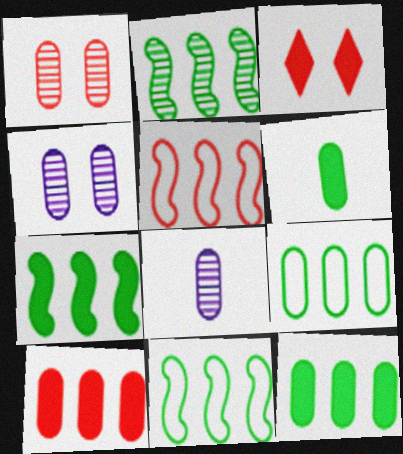[[2, 7, 11], 
[3, 8, 11]]